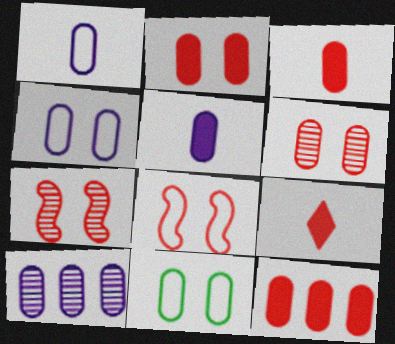[[2, 3, 12], 
[3, 10, 11], 
[4, 5, 10]]